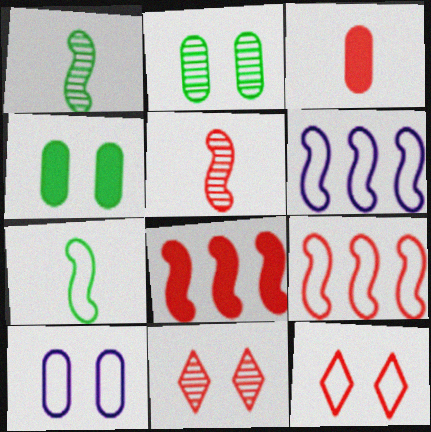[[3, 9, 11]]